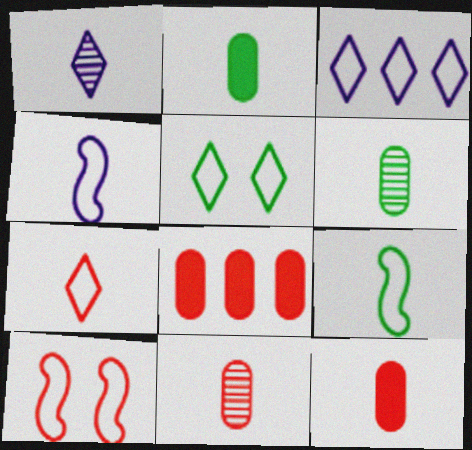[[1, 9, 12], 
[3, 5, 7]]